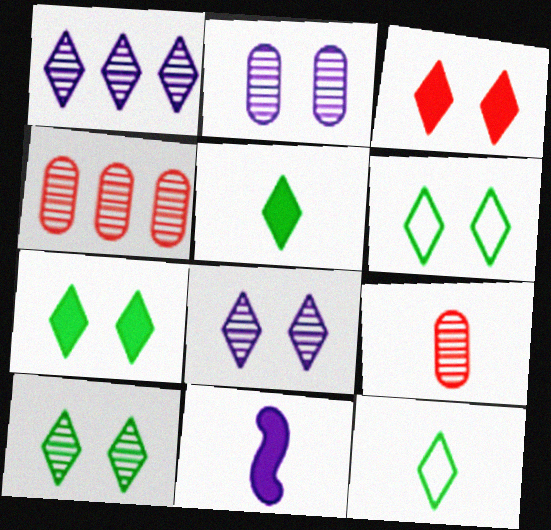[[1, 3, 12], 
[3, 6, 8], 
[4, 6, 11], 
[6, 7, 10], 
[9, 11, 12]]